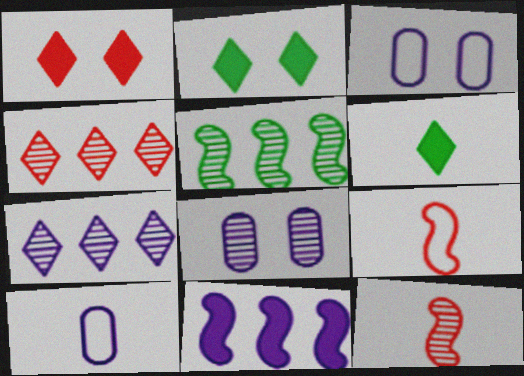[[1, 5, 10], 
[6, 10, 12]]